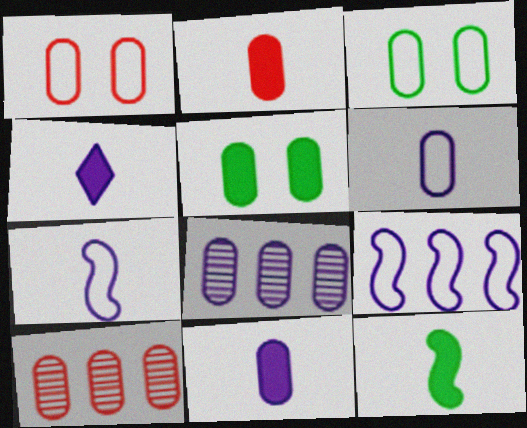[[1, 2, 10], 
[2, 3, 8], 
[2, 4, 12], 
[3, 10, 11], 
[5, 6, 10]]